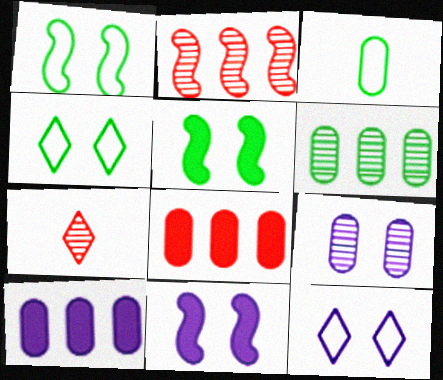[[1, 7, 10], 
[3, 8, 9], 
[9, 11, 12]]